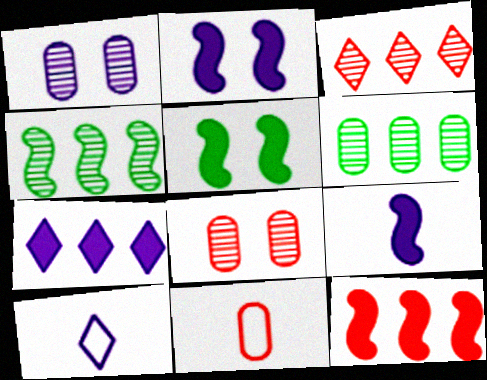[[5, 9, 12]]